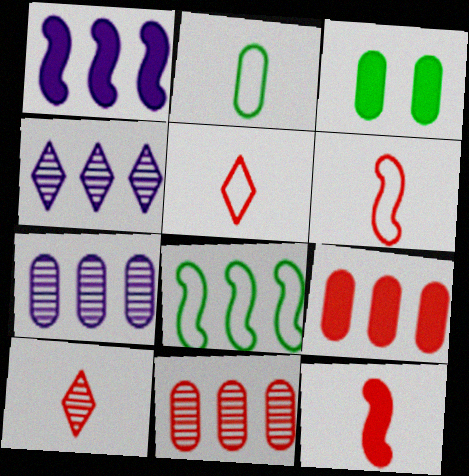[[3, 4, 6], 
[4, 8, 9]]